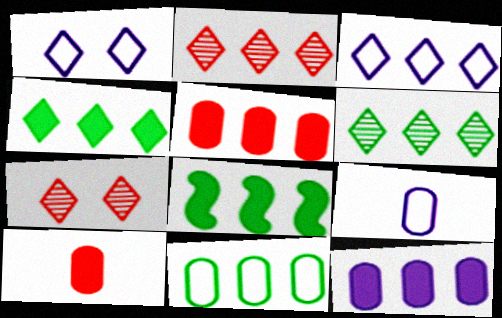[[2, 3, 4], 
[6, 8, 11], 
[7, 8, 9]]